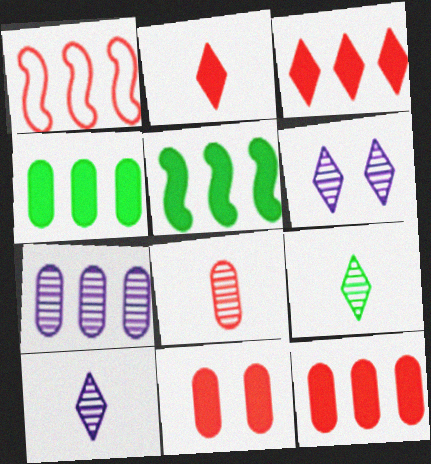[]